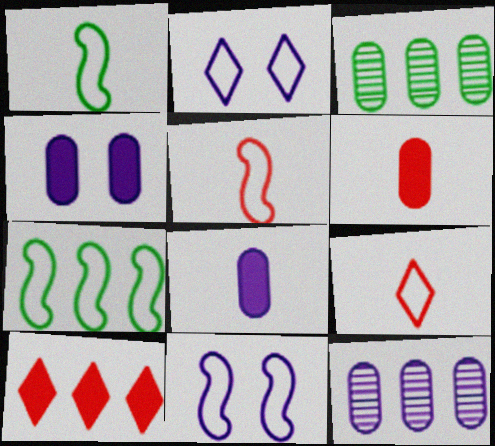[[5, 7, 11], 
[7, 10, 12]]